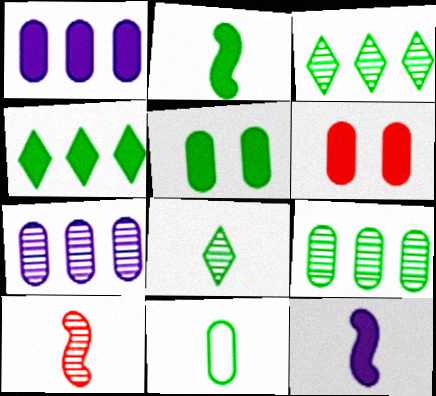[[2, 4, 5], 
[2, 8, 11], 
[4, 6, 12], 
[5, 9, 11], 
[6, 7, 11]]